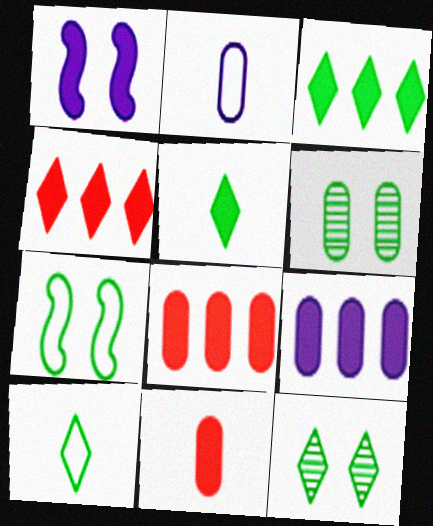[[1, 3, 11], 
[1, 5, 8], 
[2, 6, 8], 
[3, 10, 12]]